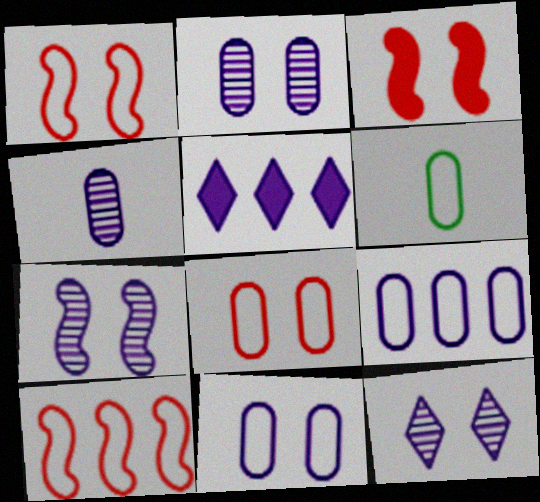[[2, 7, 12], 
[6, 8, 9]]